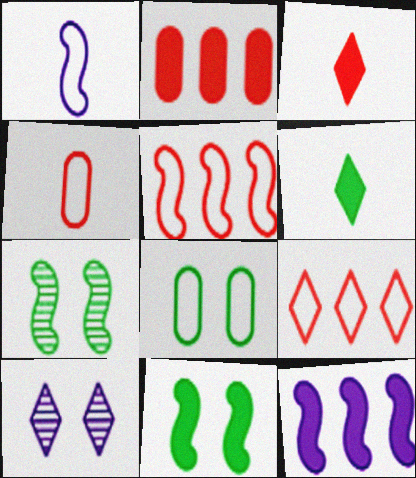[[1, 8, 9], 
[6, 9, 10]]